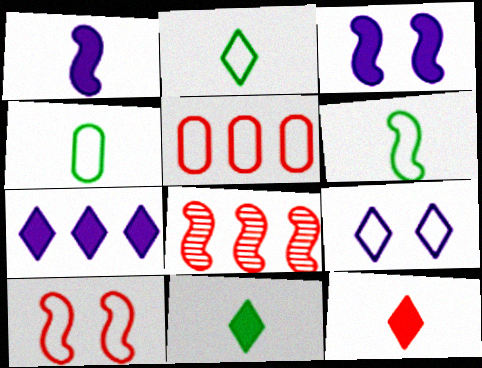[[2, 4, 6], 
[3, 6, 8], 
[5, 6, 9]]